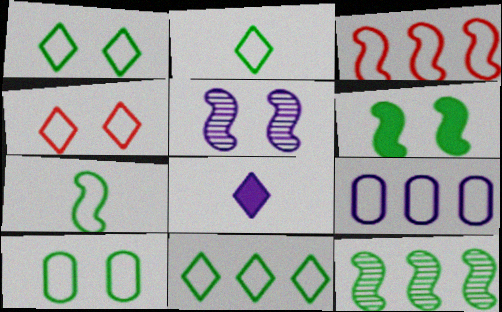[[1, 2, 11], 
[3, 9, 11], 
[4, 7, 9], 
[5, 8, 9], 
[6, 7, 12], 
[7, 10, 11]]